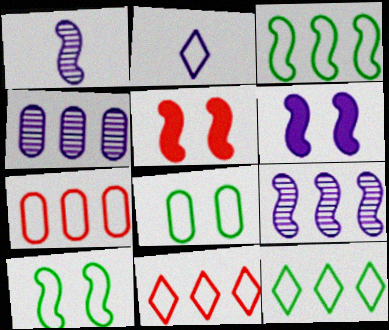[[1, 3, 5], 
[2, 4, 6], 
[2, 7, 10]]